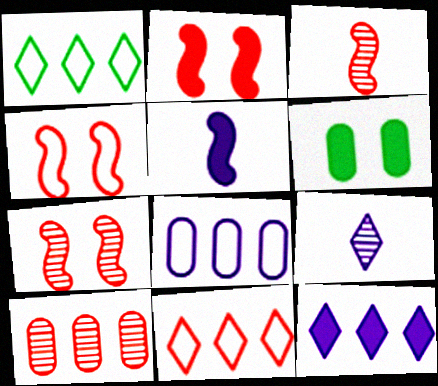[[2, 4, 7]]